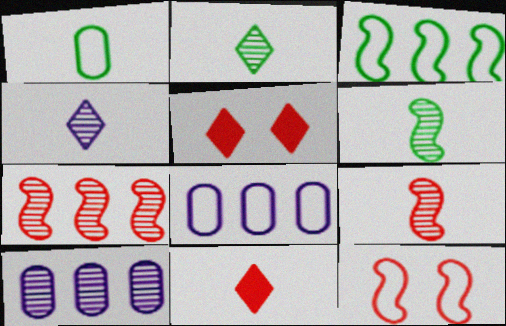[[5, 6, 8]]